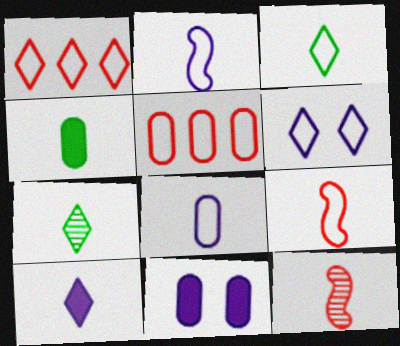[[1, 3, 6], 
[3, 8, 9]]